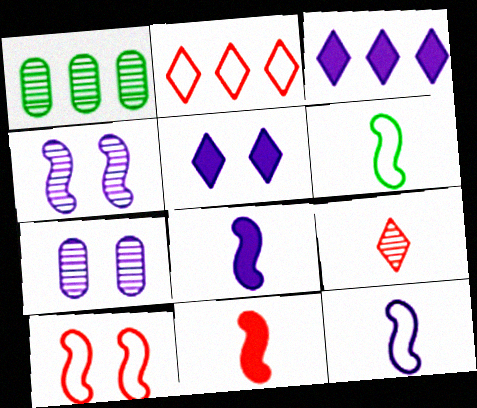[[1, 4, 9], 
[3, 7, 12]]